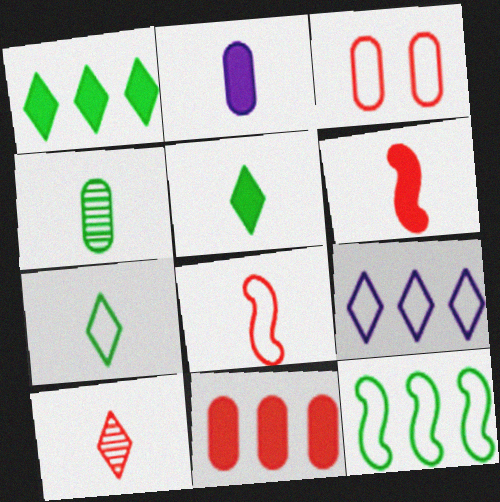[[2, 5, 6]]